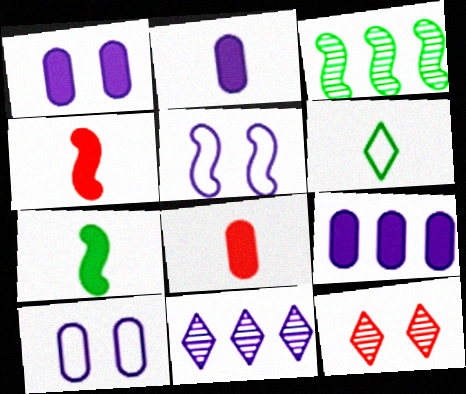[[1, 2, 9], 
[2, 5, 11], 
[3, 4, 5]]